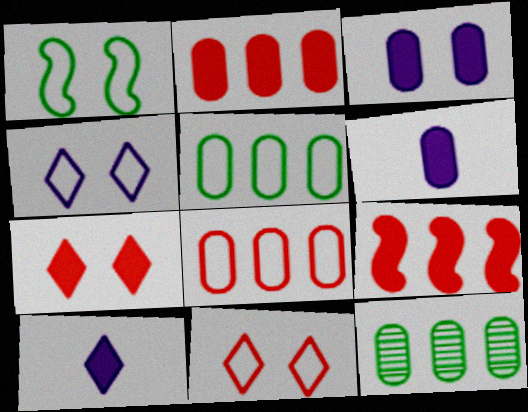[]